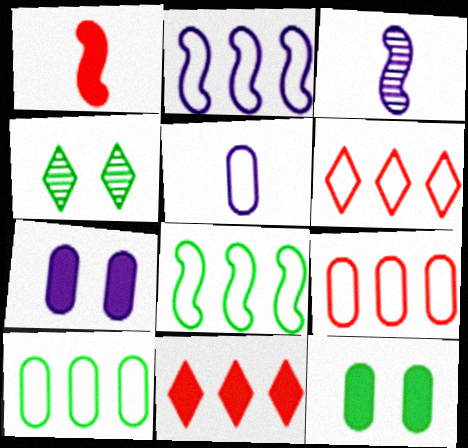[[2, 6, 10], 
[3, 6, 12]]